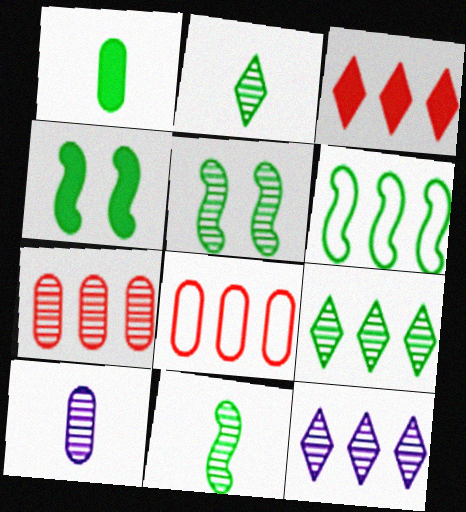[[4, 6, 11]]